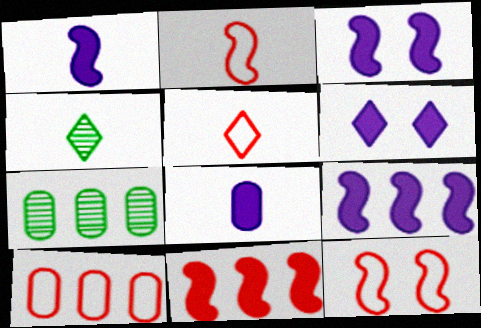[[1, 3, 9], 
[2, 4, 8], 
[2, 6, 7], 
[3, 4, 10], 
[3, 5, 7], 
[5, 10, 12], 
[6, 8, 9]]